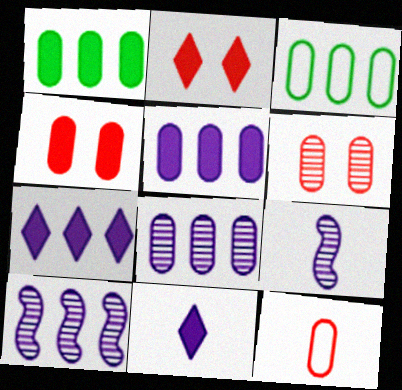[[2, 3, 9]]